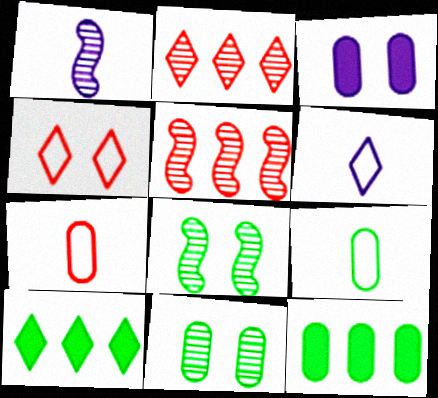[[1, 2, 11], 
[1, 4, 12], 
[1, 5, 8], 
[3, 4, 8], 
[8, 9, 10], 
[9, 11, 12]]